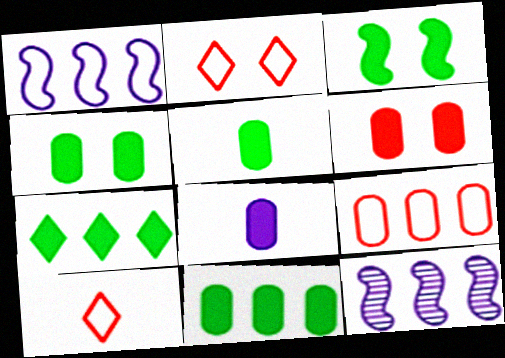[[2, 5, 12], 
[3, 5, 7], 
[4, 5, 11], 
[4, 10, 12], 
[6, 8, 11], 
[7, 9, 12]]